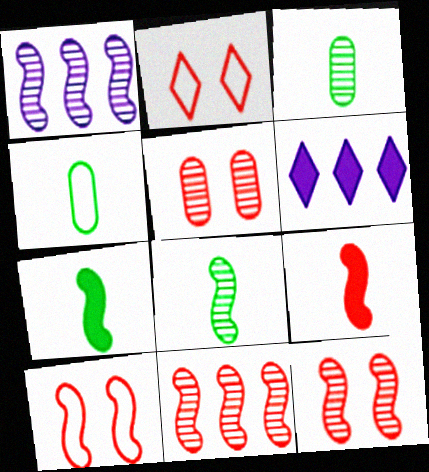[[1, 7, 10], 
[1, 8, 12], 
[3, 6, 10], 
[4, 6, 12], 
[9, 10, 11]]